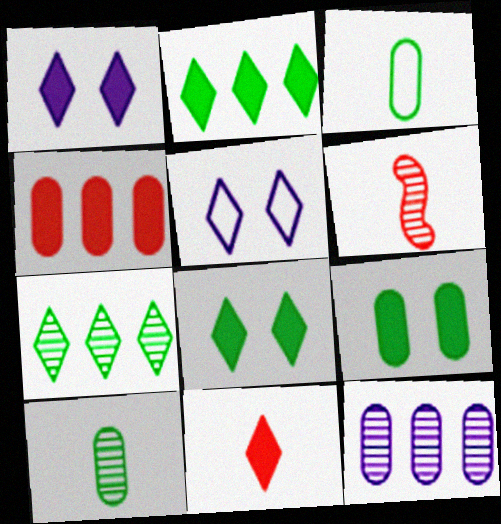[[1, 2, 11], 
[5, 7, 11]]